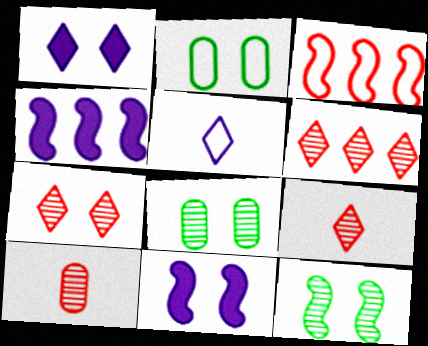[[2, 3, 5], 
[2, 4, 9], 
[2, 7, 11], 
[6, 7, 9]]